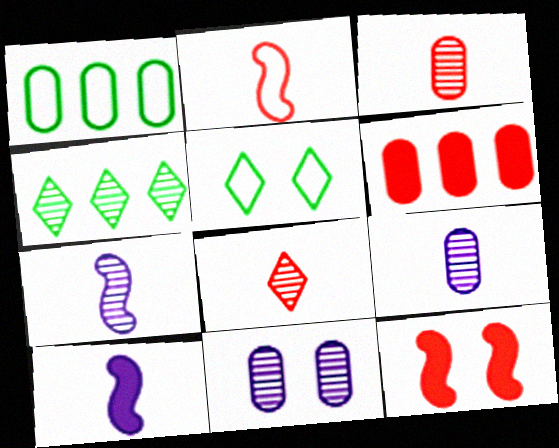[[5, 6, 7], 
[5, 11, 12]]